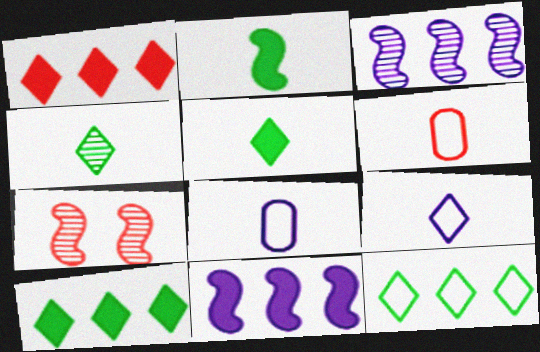[[1, 6, 7], 
[7, 8, 10]]